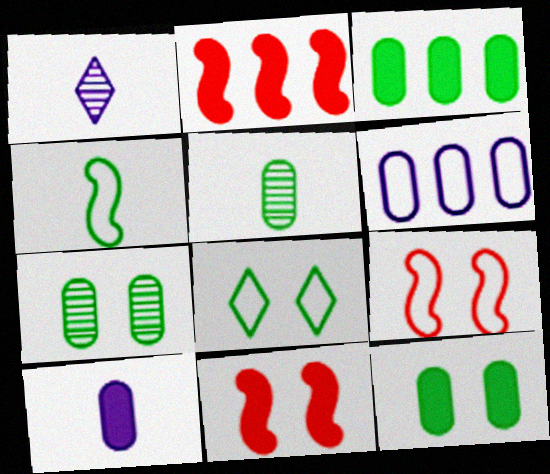[[1, 3, 9]]